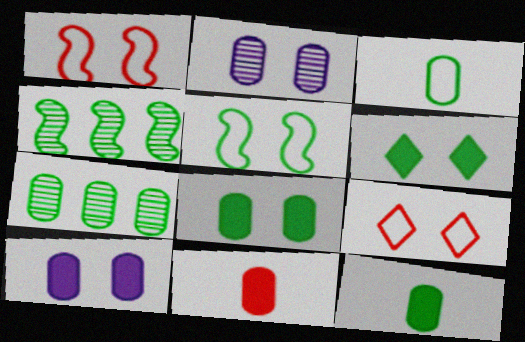[[1, 2, 6], 
[3, 4, 6], 
[3, 7, 8]]